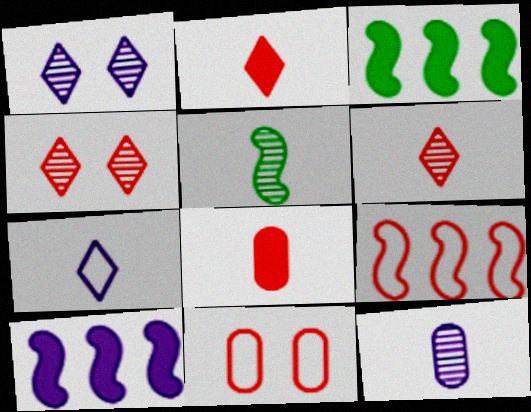[[4, 8, 9], 
[5, 6, 12], 
[5, 7, 8]]